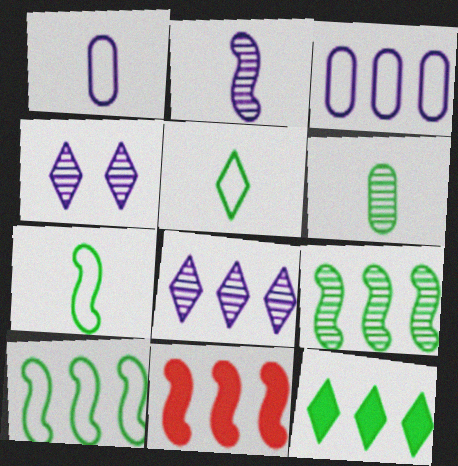[]